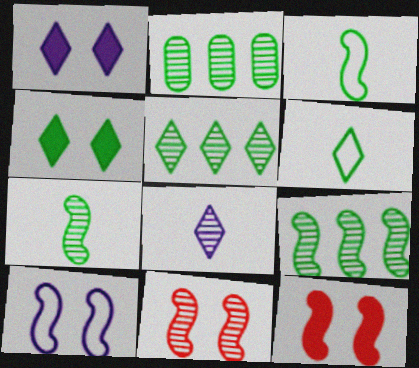[[2, 3, 4], 
[2, 5, 9], 
[2, 8, 11], 
[4, 5, 6]]